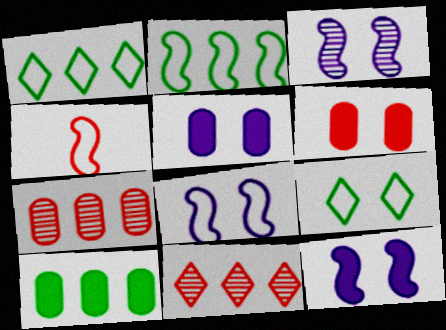[[2, 4, 8], 
[3, 6, 9], 
[3, 8, 12], 
[4, 6, 11]]